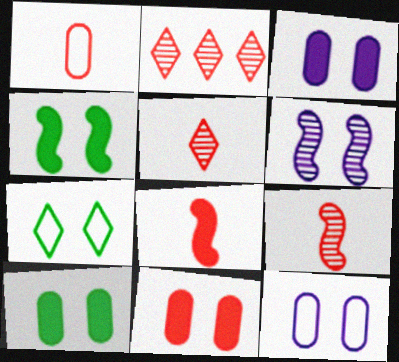[[1, 5, 8], 
[3, 10, 11], 
[6, 7, 11]]